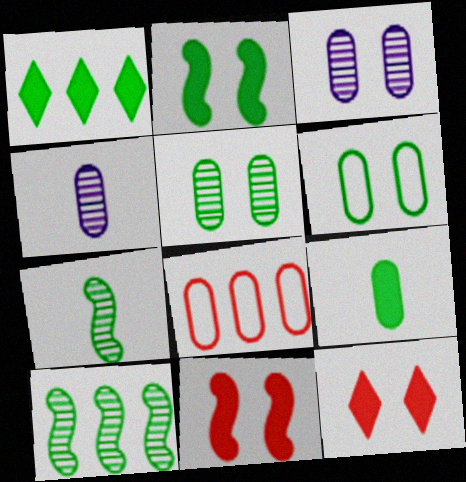[[1, 2, 9], 
[1, 6, 7], 
[3, 8, 9]]